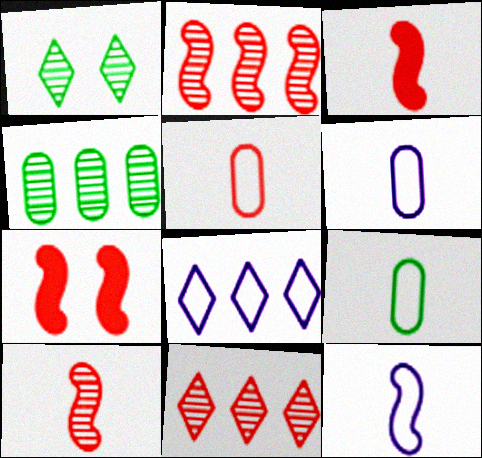[[5, 6, 9], 
[5, 7, 11]]